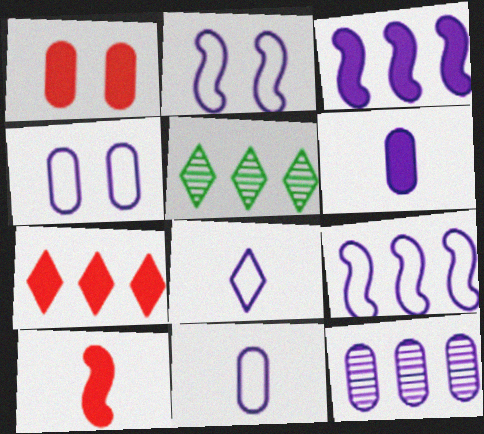[[1, 7, 10], 
[4, 5, 10], 
[4, 6, 12], 
[4, 8, 9]]